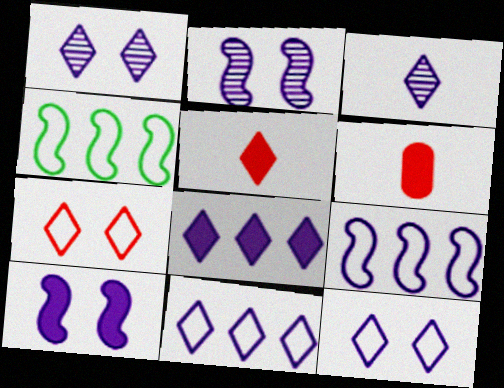[[1, 4, 6], 
[3, 8, 12]]